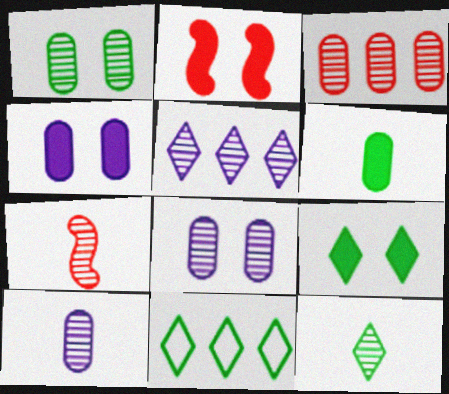[[1, 3, 10], 
[1, 5, 7], 
[2, 4, 9], 
[2, 10, 11], 
[4, 7, 11], 
[7, 10, 12], 
[9, 11, 12]]